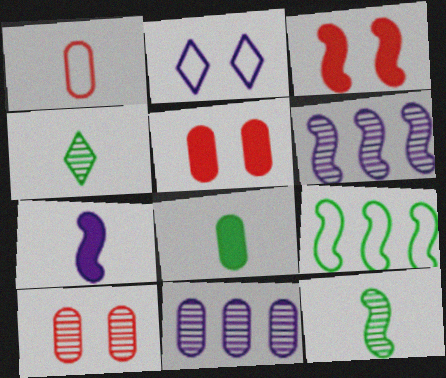[[1, 2, 9], 
[1, 4, 7], 
[2, 7, 11], 
[4, 6, 10]]